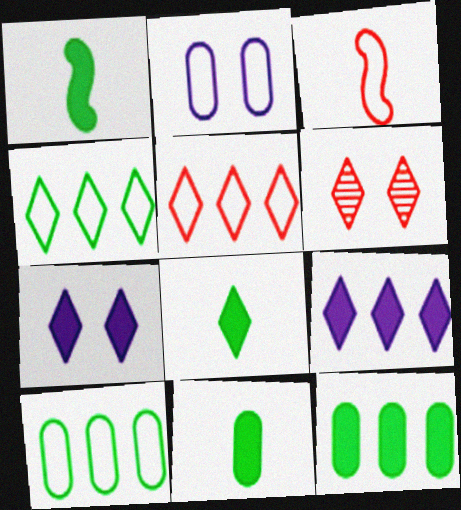[[1, 8, 11], 
[2, 3, 4]]